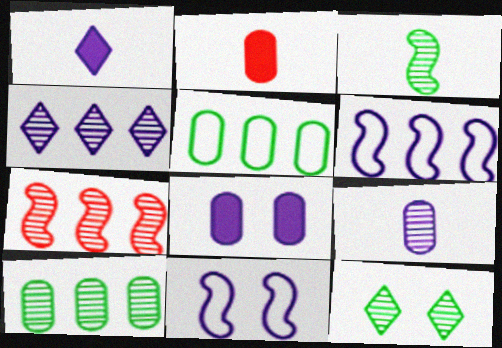[[2, 6, 12], 
[3, 10, 12], 
[4, 7, 10], 
[7, 9, 12]]